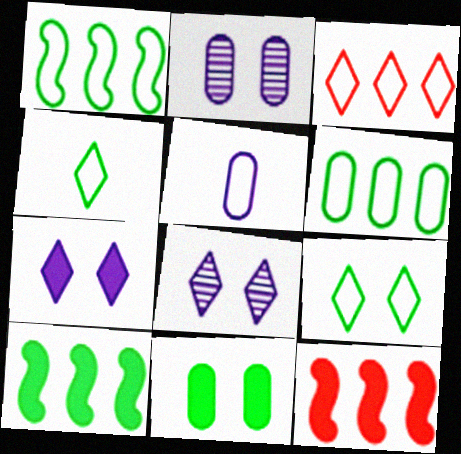[[2, 4, 12]]